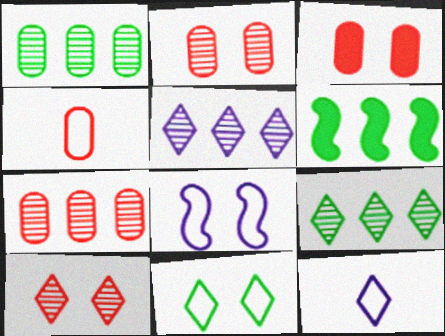[[2, 6, 12], 
[3, 4, 7]]